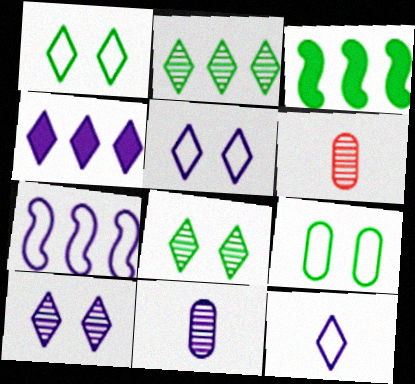[[3, 5, 6], 
[4, 10, 12]]